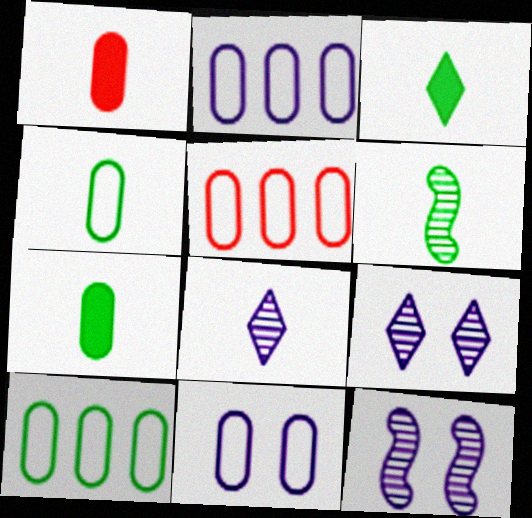[[2, 5, 10], 
[3, 4, 6], 
[3, 5, 12], 
[4, 5, 11]]